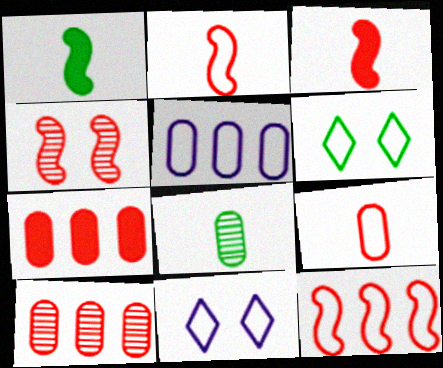[[1, 10, 11], 
[2, 5, 6], 
[3, 4, 12]]